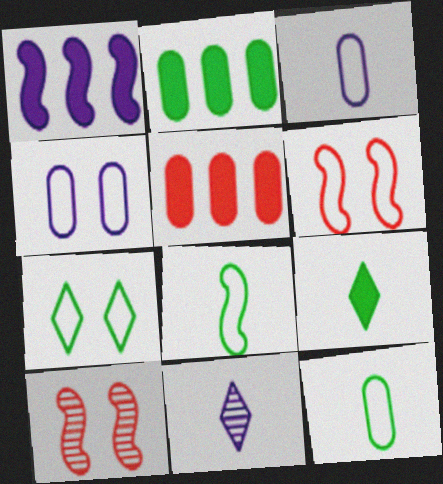[[1, 4, 11], 
[1, 8, 10], 
[2, 6, 11], 
[4, 6, 7]]